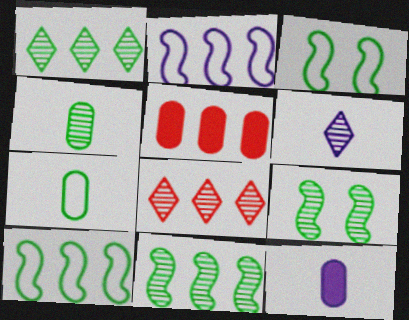[[1, 2, 5], 
[1, 4, 9], 
[3, 5, 6], 
[3, 8, 12]]